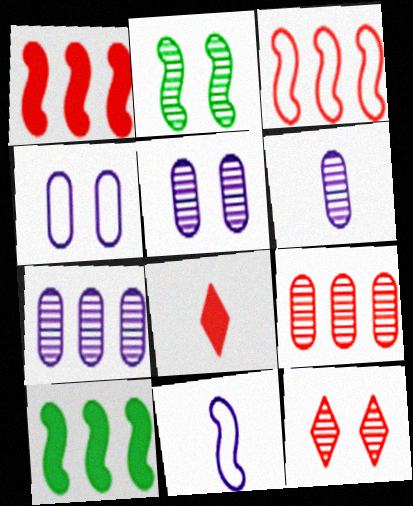[[1, 2, 11], 
[2, 5, 12], 
[5, 6, 7]]